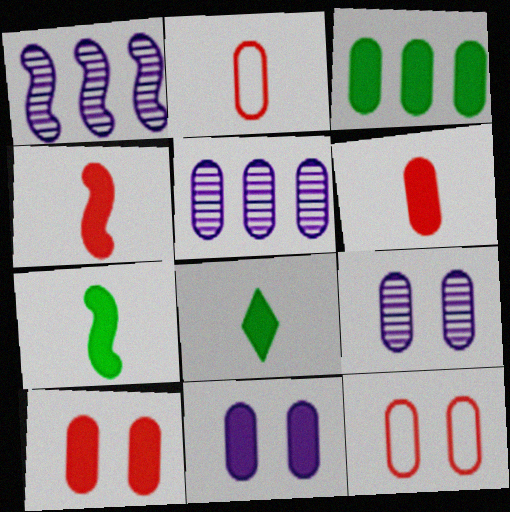[[1, 8, 12], 
[2, 3, 9], 
[3, 6, 11]]